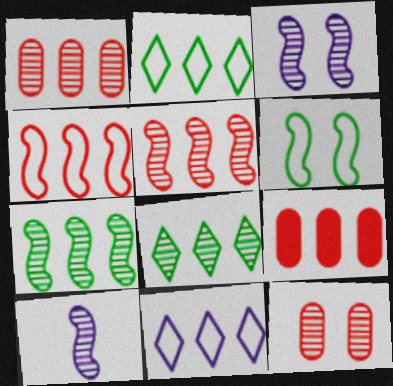[[7, 9, 11], 
[8, 10, 12]]